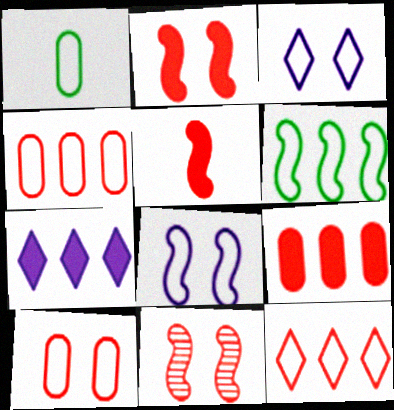[[1, 7, 11], 
[1, 8, 12]]